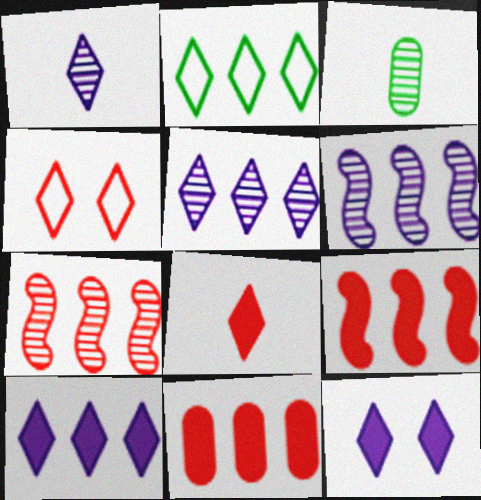[[2, 6, 11]]